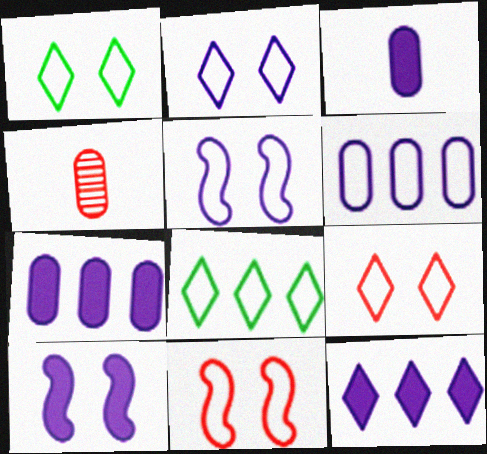[[1, 2, 9], 
[3, 10, 12], 
[4, 8, 10]]